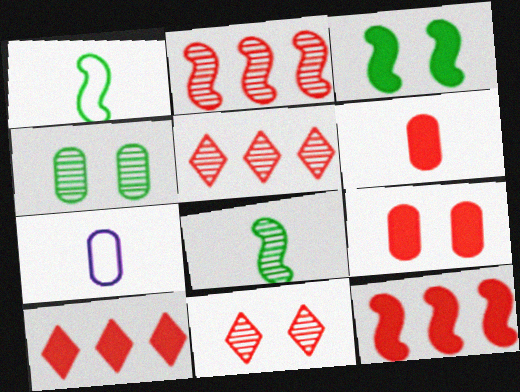[[3, 5, 7]]